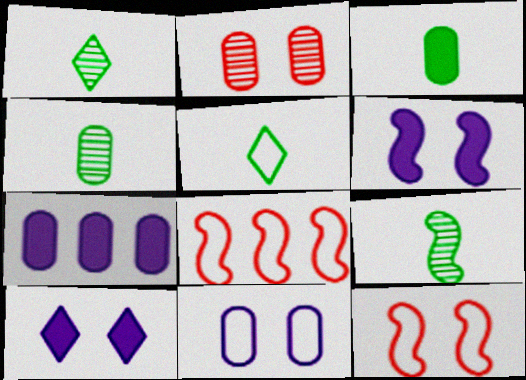[[1, 4, 9], 
[1, 7, 12], 
[3, 5, 9], 
[4, 8, 10], 
[5, 8, 11], 
[6, 8, 9]]